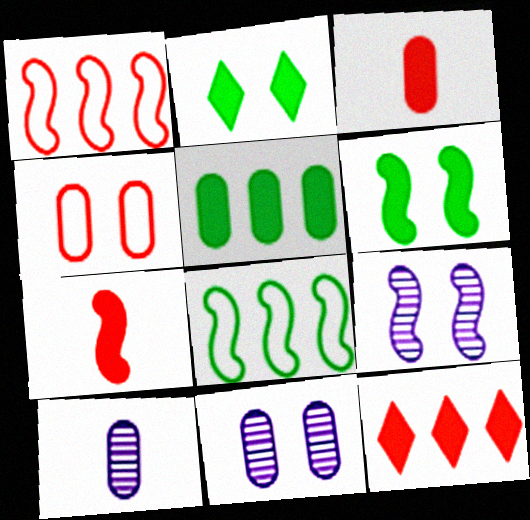[[1, 2, 10], 
[2, 4, 9], 
[4, 5, 10], 
[7, 8, 9]]